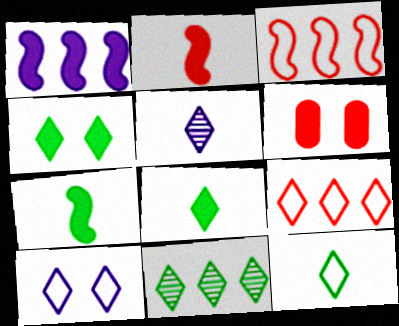[[1, 6, 8], 
[4, 5, 9], 
[4, 11, 12], 
[9, 10, 12]]